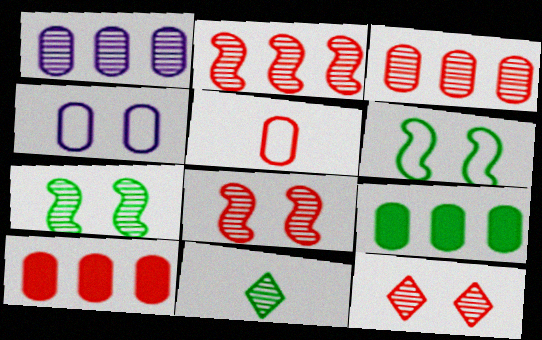[[1, 8, 11], 
[6, 9, 11]]